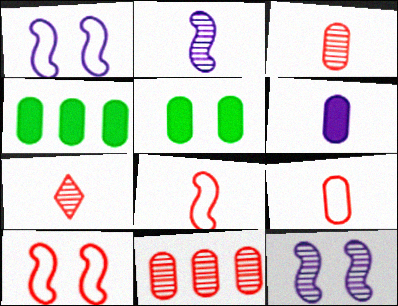[[1, 4, 7]]